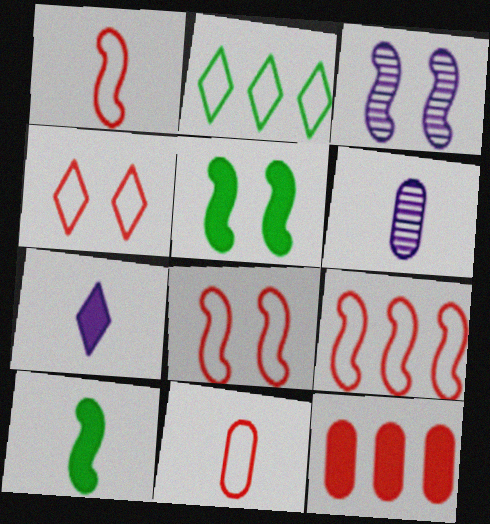[[1, 8, 9], 
[3, 5, 8], 
[3, 9, 10], 
[4, 9, 11], 
[5, 7, 12]]